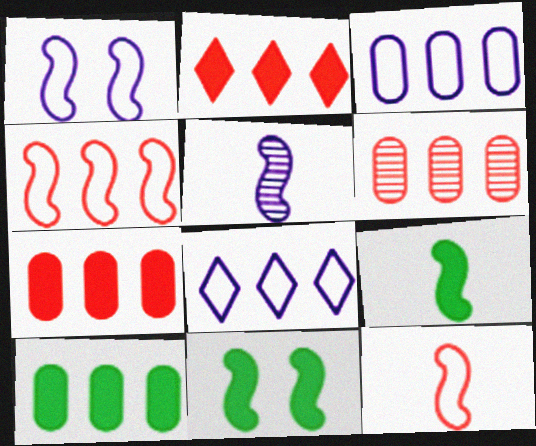[[2, 4, 6], 
[3, 6, 10], 
[4, 5, 11], 
[5, 9, 12]]